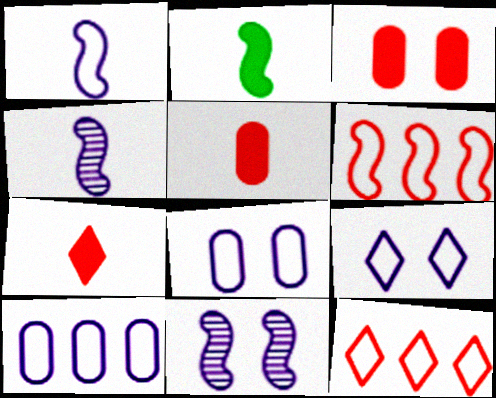[[1, 9, 10], 
[2, 6, 11]]